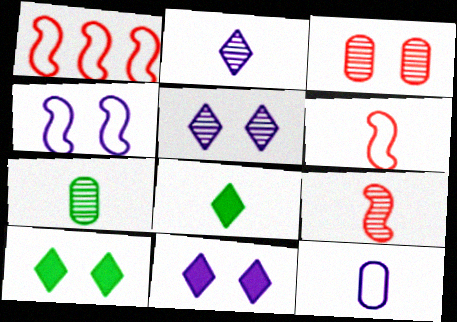[[1, 7, 11], 
[2, 7, 9], 
[3, 4, 10], 
[8, 9, 12]]